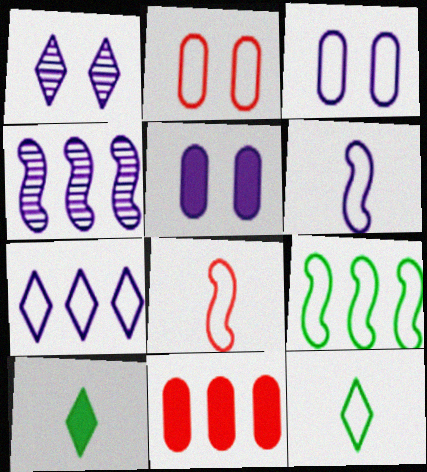[[2, 4, 10], 
[3, 6, 7]]